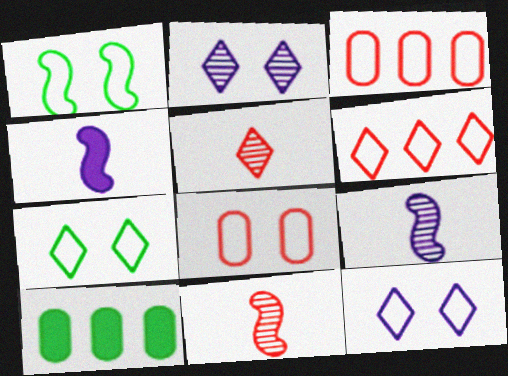[[1, 8, 12], 
[10, 11, 12]]